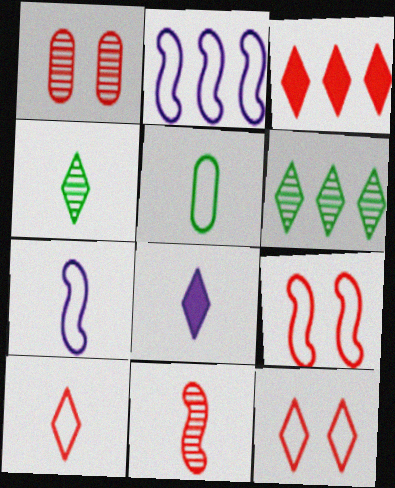[[2, 5, 12], 
[4, 8, 10], 
[5, 7, 10], 
[5, 8, 11], 
[6, 8, 12]]